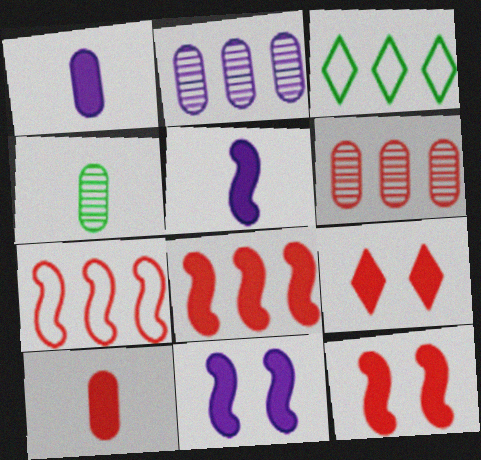[[2, 3, 8], 
[8, 9, 10]]